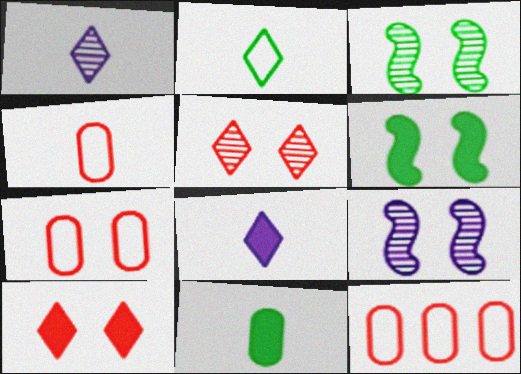[[1, 6, 12], 
[3, 8, 12], 
[4, 7, 12]]